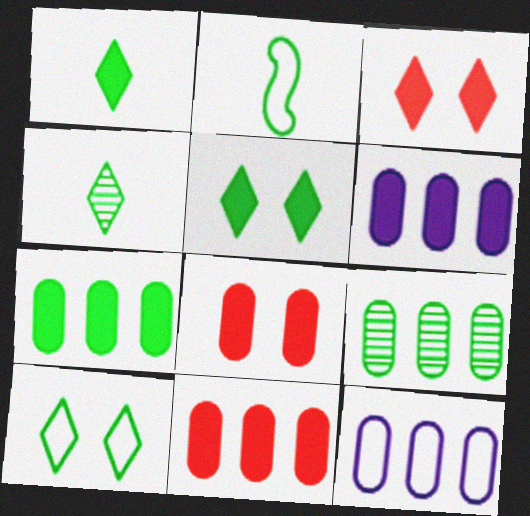[[2, 5, 9], 
[6, 7, 11], 
[9, 11, 12]]